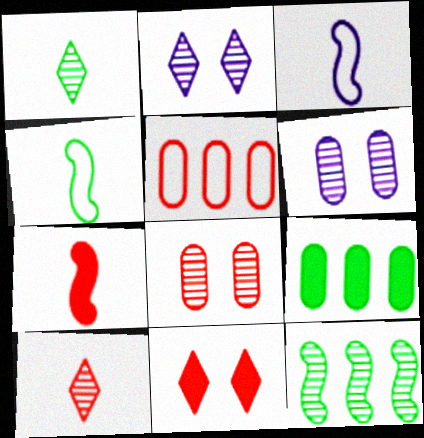[[6, 10, 12]]